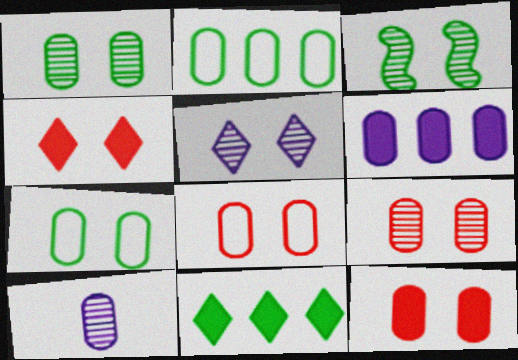[[2, 10, 12], 
[3, 5, 9], 
[8, 9, 12]]